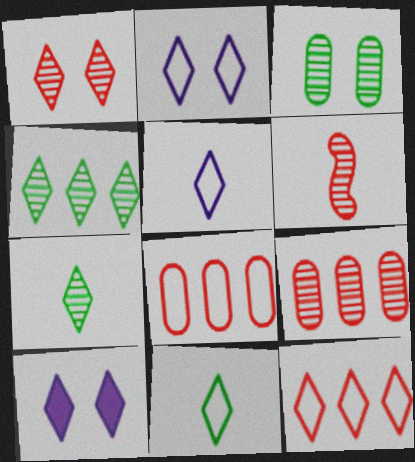[[1, 6, 9], 
[2, 11, 12], 
[7, 10, 12]]